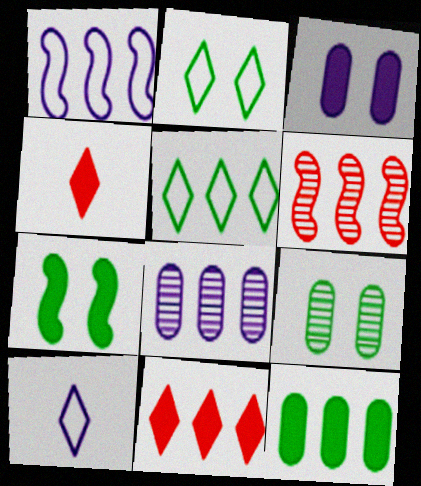[[1, 4, 9], 
[2, 7, 9]]